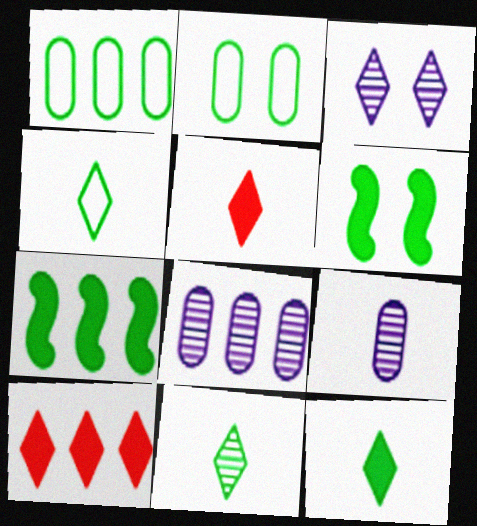[[1, 6, 11], 
[2, 7, 11], 
[3, 4, 10], 
[4, 11, 12]]